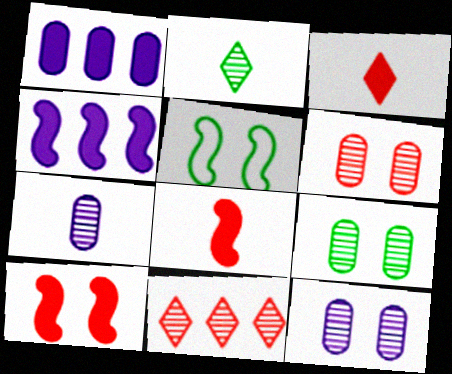[[6, 9, 12]]